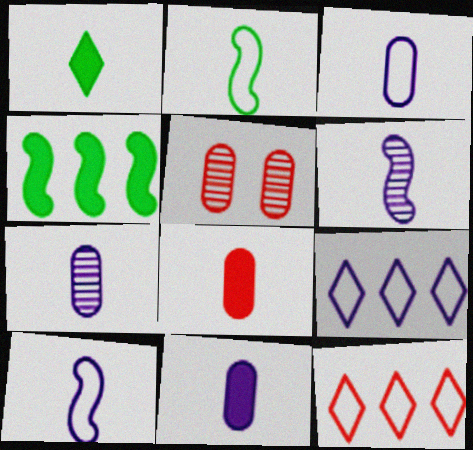[[3, 7, 11]]